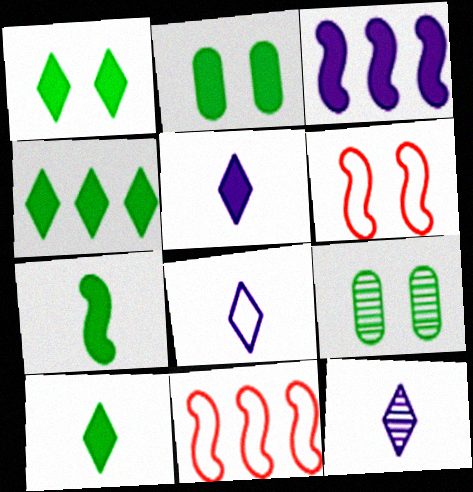[[1, 4, 10], 
[2, 4, 7], 
[2, 11, 12], 
[5, 8, 12], 
[5, 9, 11]]